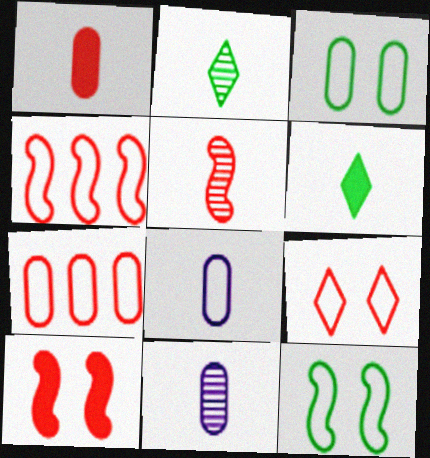[[2, 5, 11], 
[3, 7, 8], 
[4, 5, 10], 
[5, 6, 8]]